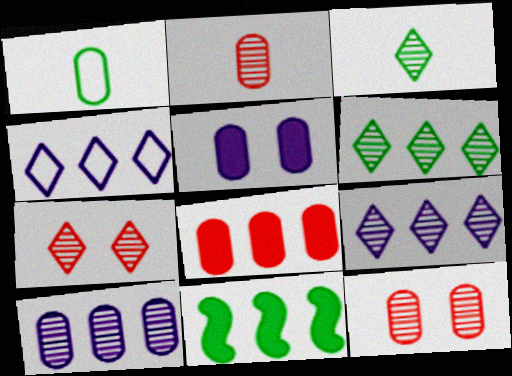[[3, 7, 9]]